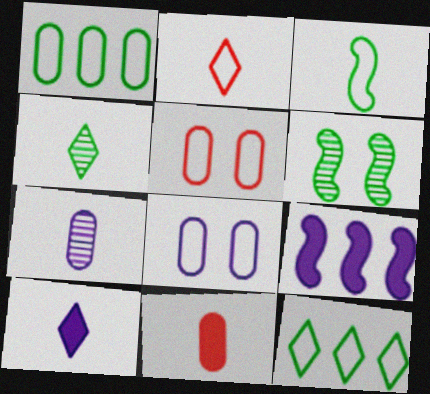[[2, 4, 10], 
[4, 5, 9]]